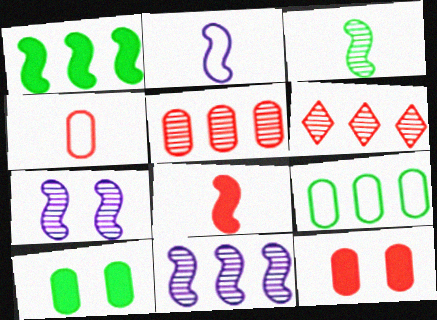[[2, 3, 8], 
[2, 6, 10], 
[4, 5, 12]]